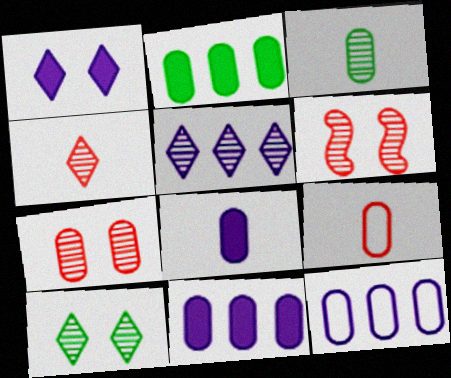[[3, 5, 6], 
[3, 8, 9], 
[4, 5, 10]]